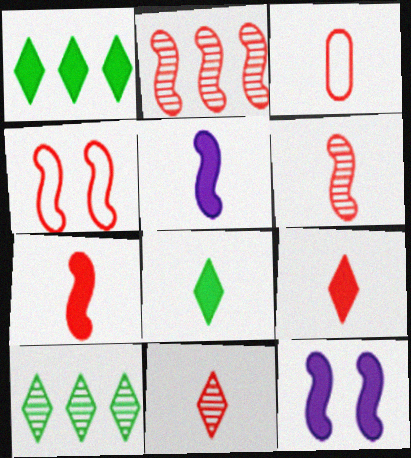[[2, 4, 7], 
[3, 6, 9], 
[3, 7, 11], 
[3, 10, 12]]